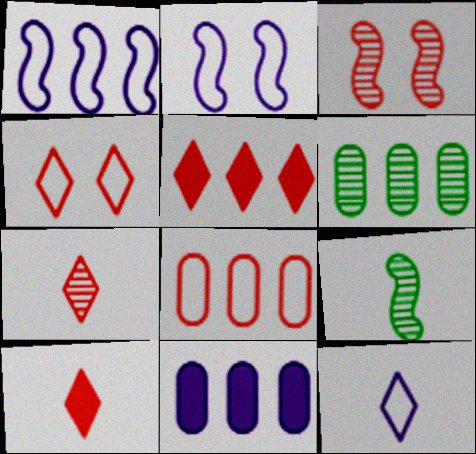[[1, 5, 6], 
[2, 6, 10], 
[3, 8, 10], 
[4, 5, 7], 
[4, 9, 11], 
[6, 8, 11]]